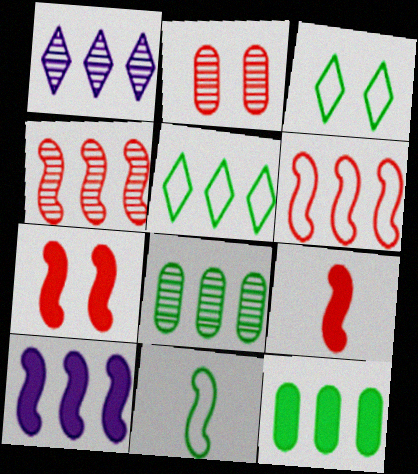[[1, 4, 8], 
[1, 6, 12]]